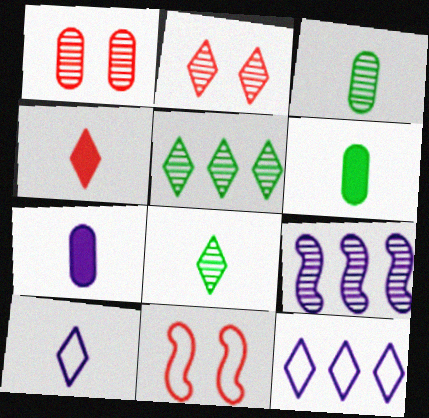[[1, 8, 9], 
[2, 3, 9], 
[4, 8, 10], 
[5, 7, 11]]